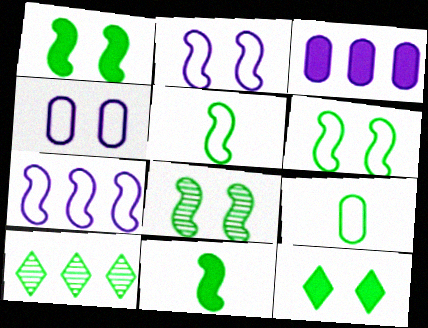[[1, 6, 8], 
[1, 9, 10]]